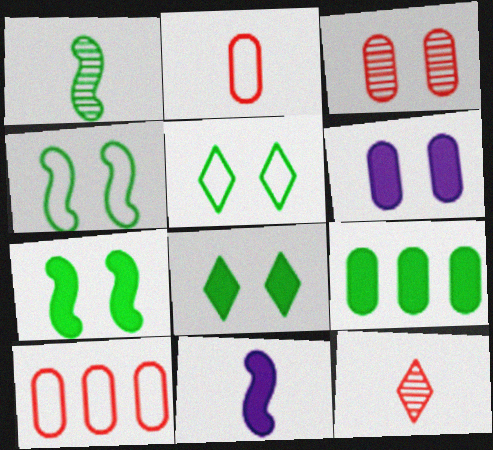[[1, 5, 9]]